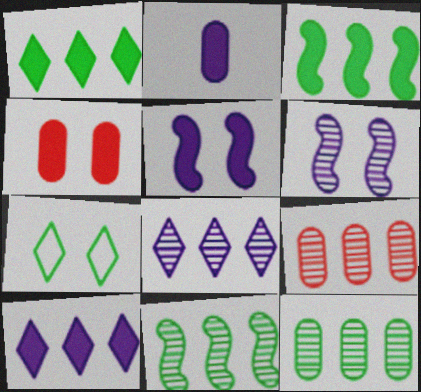[[2, 5, 10], 
[4, 6, 7], 
[8, 9, 11]]